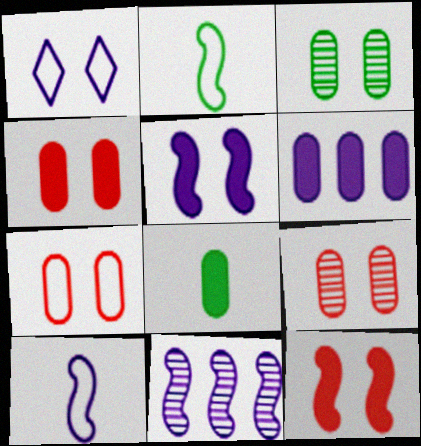[[1, 3, 12], 
[2, 11, 12], 
[4, 6, 8], 
[4, 7, 9], 
[5, 10, 11]]